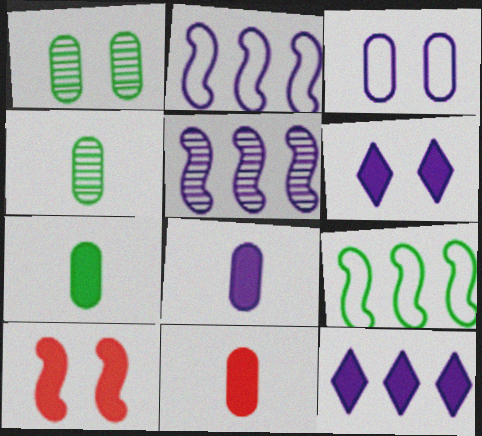[[7, 8, 11], 
[7, 10, 12]]